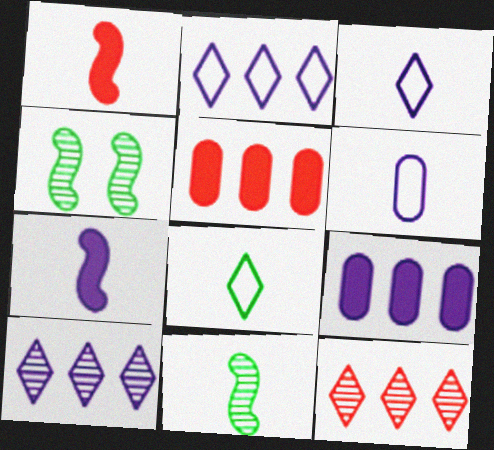[[3, 4, 5]]